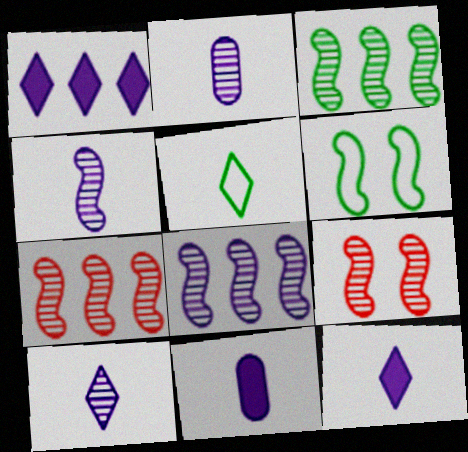[[2, 4, 10], 
[3, 4, 9], 
[3, 7, 8]]